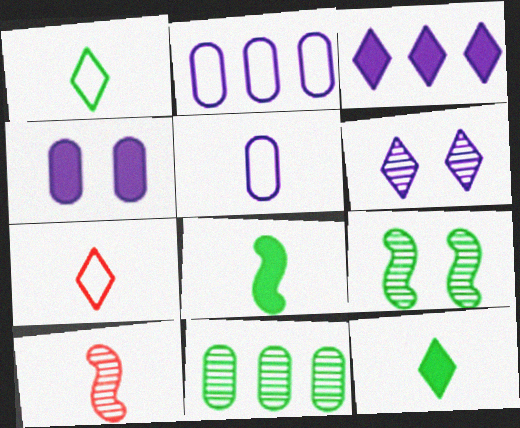[[5, 10, 12], 
[6, 10, 11]]